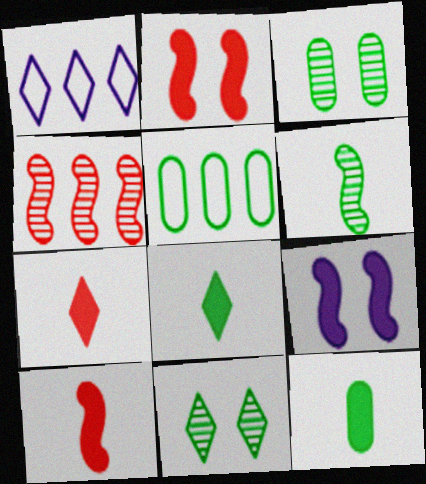[[1, 3, 10], 
[1, 7, 11], 
[3, 5, 12]]